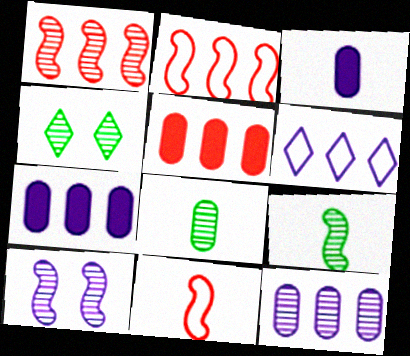[[1, 9, 10], 
[2, 3, 4], 
[3, 6, 10], 
[4, 7, 11]]